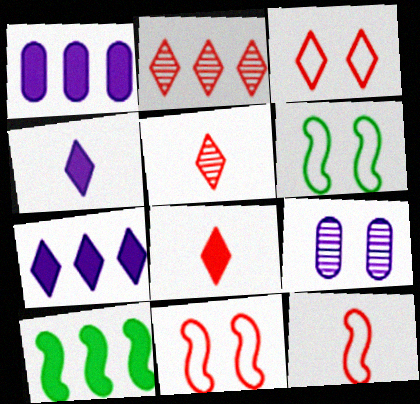[[1, 5, 6], 
[2, 3, 8]]